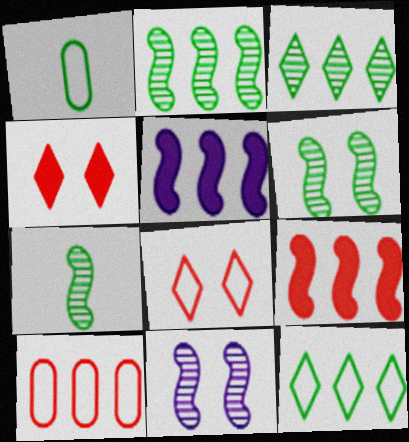[[2, 6, 7], 
[3, 5, 10]]